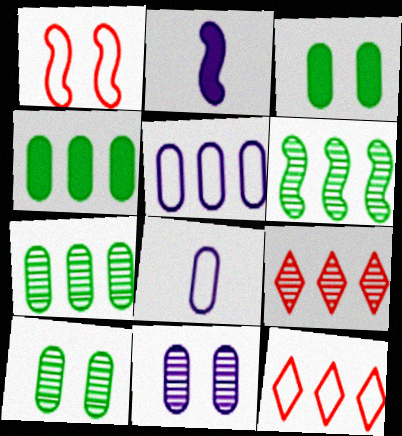[[1, 2, 6], 
[2, 10, 12]]